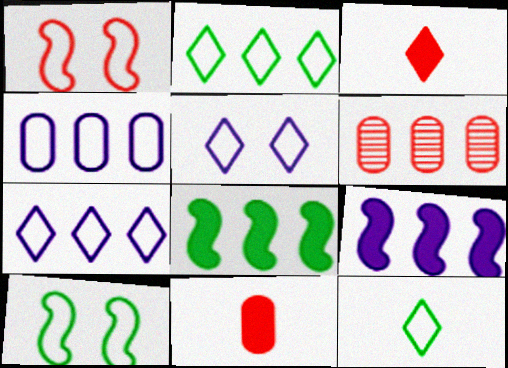[[1, 3, 6], 
[1, 4, 12], 
[2, 6, 9], 
[6, 7, 8]]